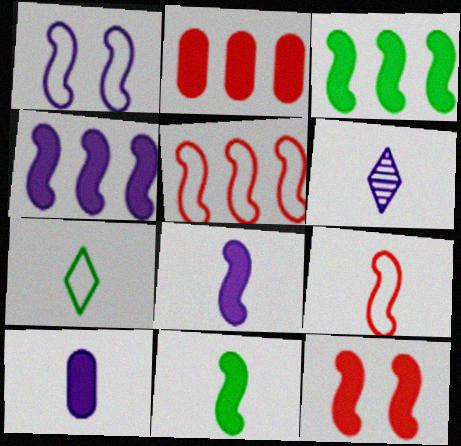[[3, 8, 12], 
[4, 11, 12]]